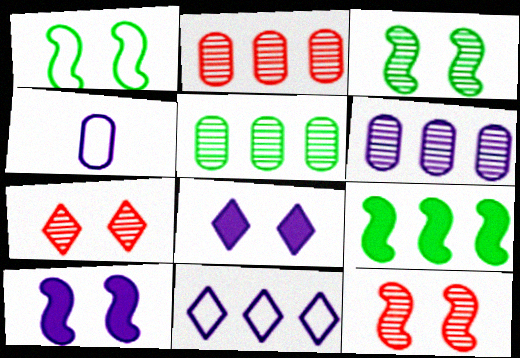[[1, 10, 12], 
[2, 5, 6], 
[2, 9, 11], 
[4, 7, 9]]